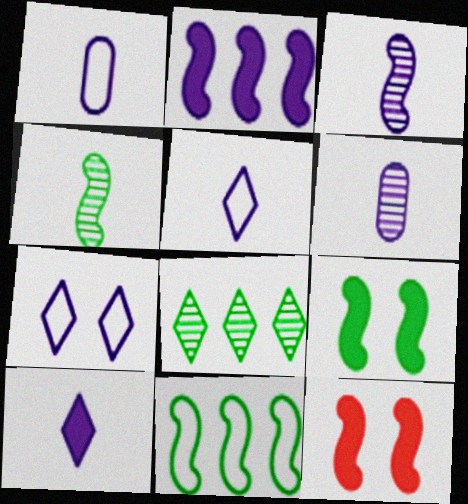[[1, 3, 10], 
[1, 8, 12], 
[2, 6, 7], 
[3, 11, 12], 
[4, 9, 11]]